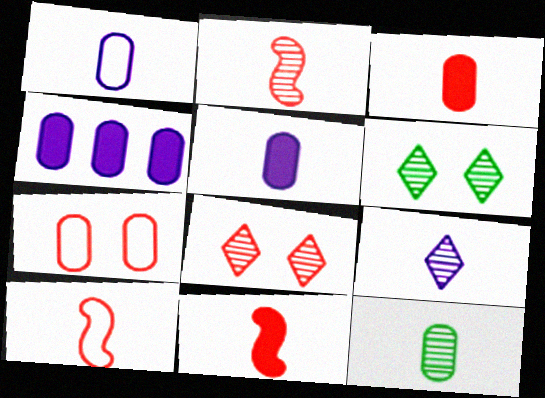[[1, 3, 12], 
[2, 9, 12], 
[2, 10, 11], 
[4, 6, 10], 
[4, 7, 12]]